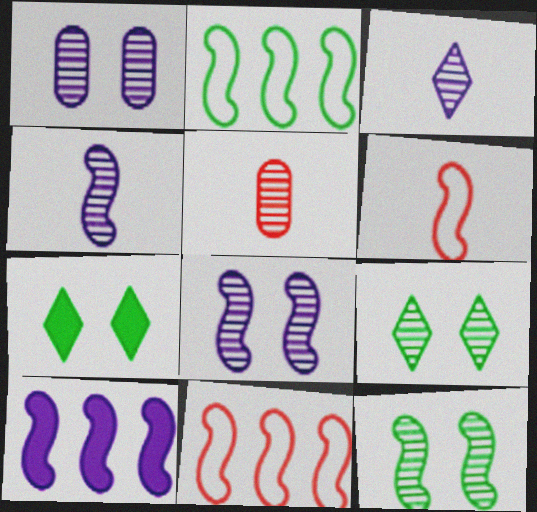[[6, 10, 12]]